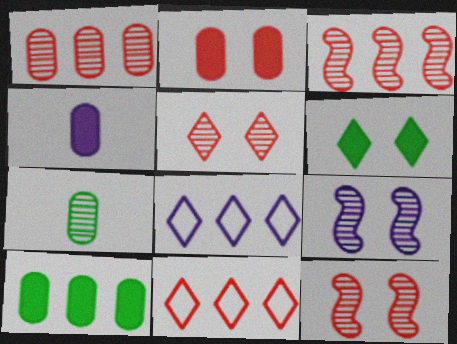[[2, 4, 10], 
[3, 8, 10], 
[4, 8, 9]]